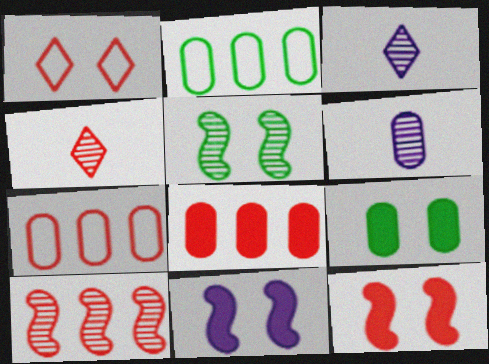[[2, 3, 12], 
[2, 4, 11], 
[4, 7, 12], 
[6, 7, 9]]